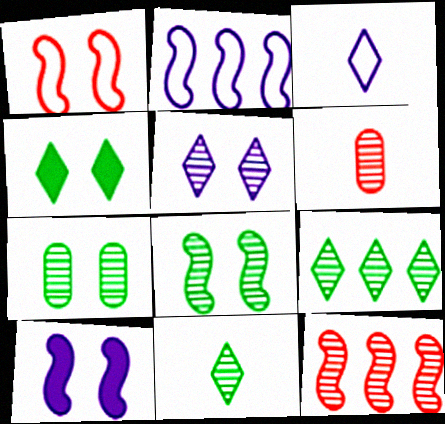[[1, 8, 10], 
[2, 4, 6]]